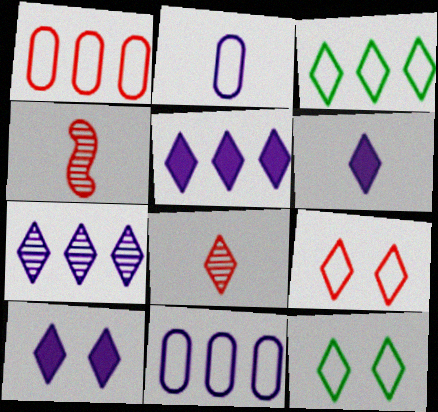[[3, 8, 10], 
[5, 6, 10], 
[5, 8, 12]]